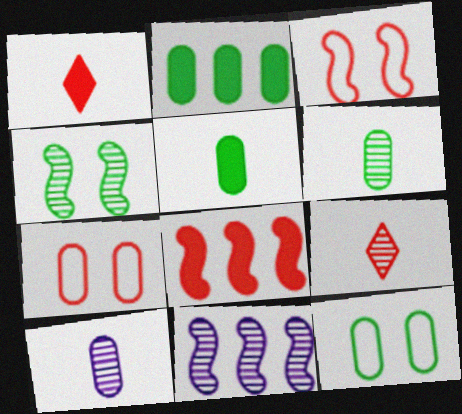[[1, 11, 12], 
[2, 6, 12], 
[2, 7, 10], 
[7, 8, 9]]